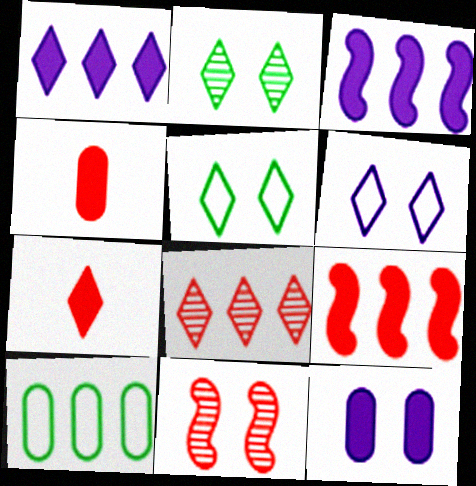[[3, 8, 10], 
[5, 11, 12]]